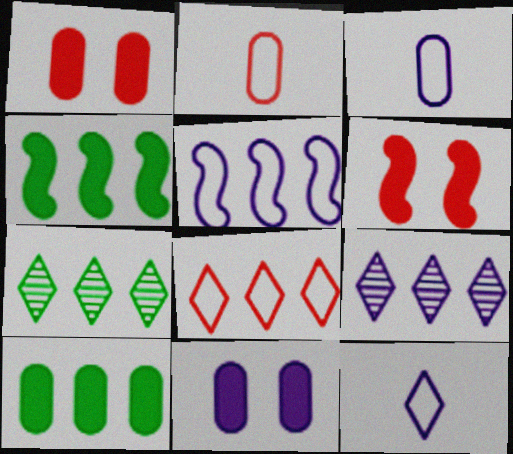[[3, 6, 7]]